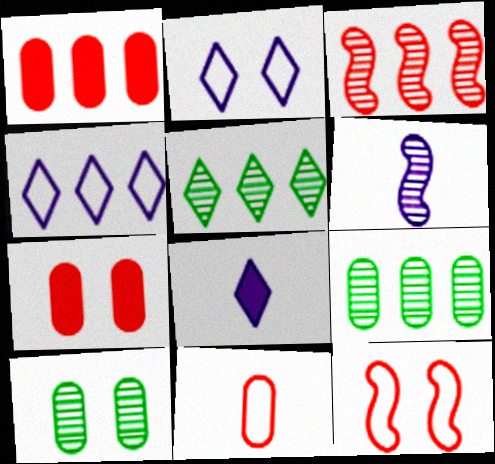[[8, 9, 12]]